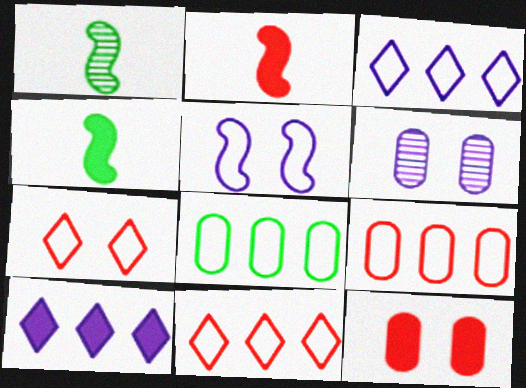[[1, 3, 12], 
[4, 6, 11], 
[4, 10, 12]]